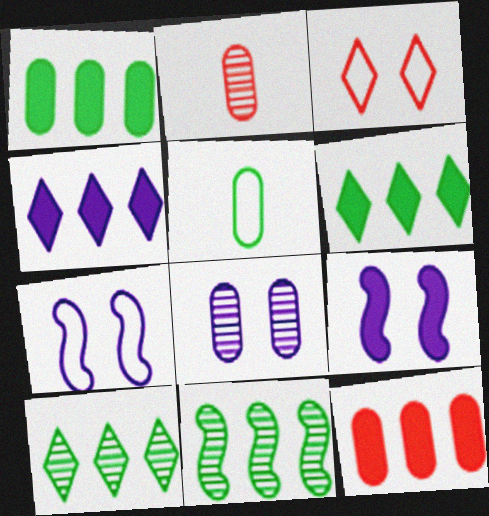[[2, 6, 7], 
[5, 8, 12]]